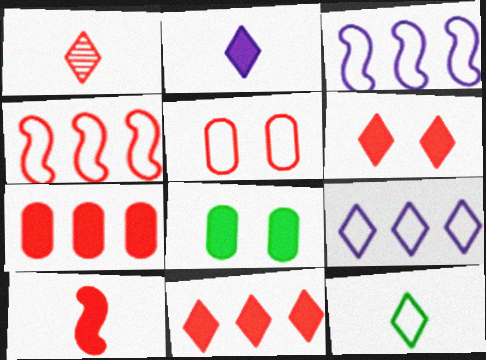[[1, 2, 12], 
[1, 3, 8], 
[3, 5, 12], 
[6, 7, 10]]